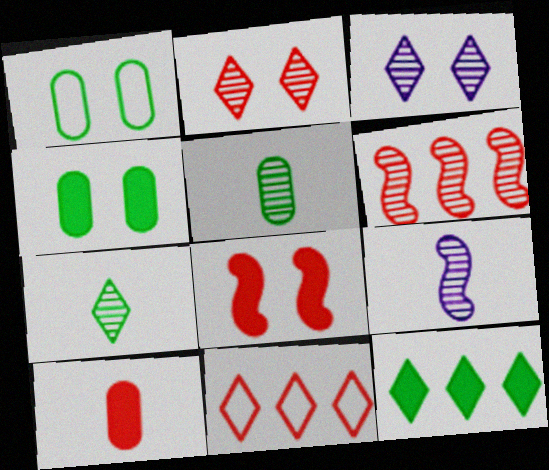[[1, 3, 8], 
[3, 5, 6], 
[4, 9, 11]]